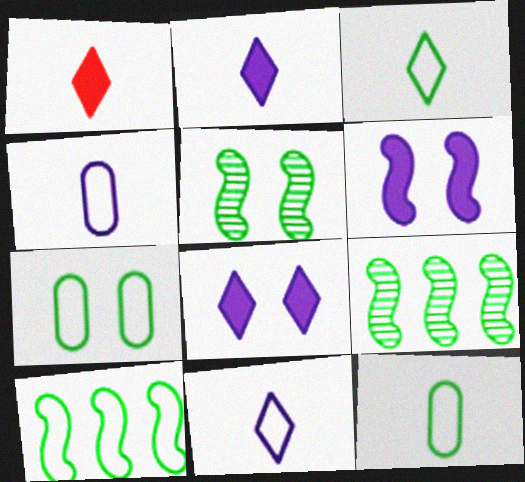[[3, 7, 10]]